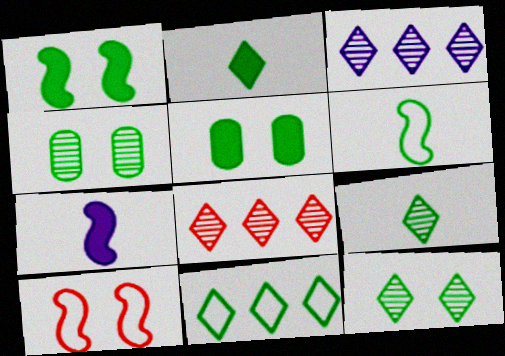[[2, 11, 12]]